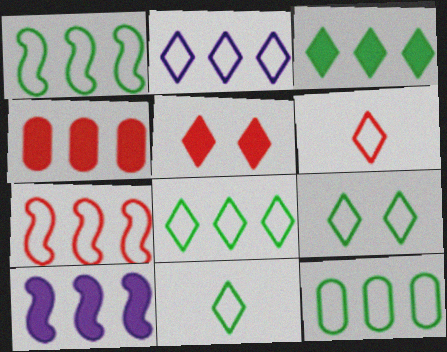[[1, 8, 12], 
[2, 6, 9], 
[2, 7, 12], 
[3, 4, 10], 
[8, 9, 11]]